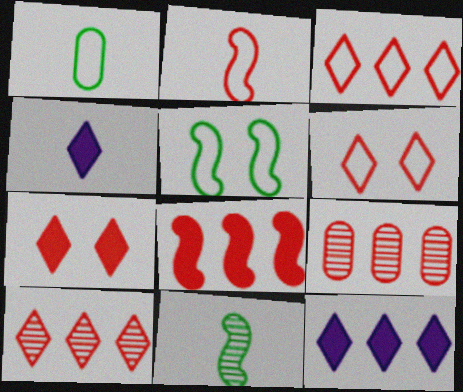[[2, 7, 9], 
[3, 8, 9], 
[4, 5, 9]]